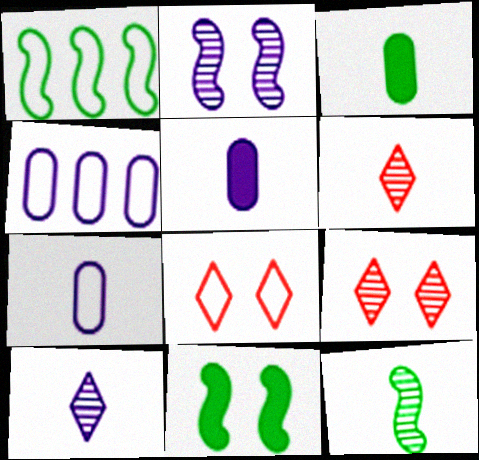[[1, 5, 9], 
[1, 7, 8], 
[1, 11, 12], 
[4, 6, 11]]